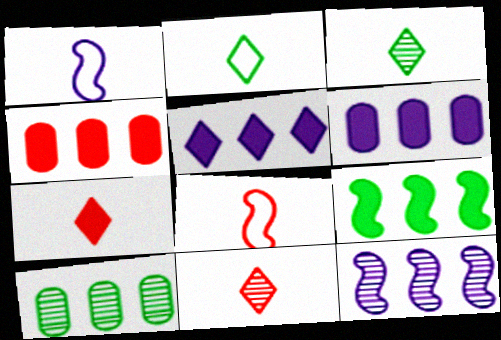[[4, 5, 9]]